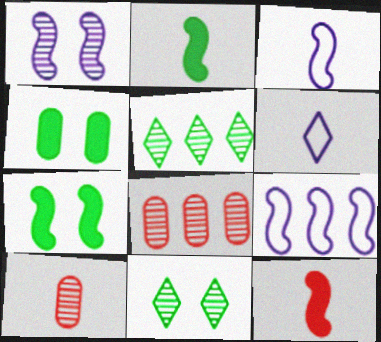[[1, 5, 10], 
[2, 6, 10], 
[6, 7, 8]]